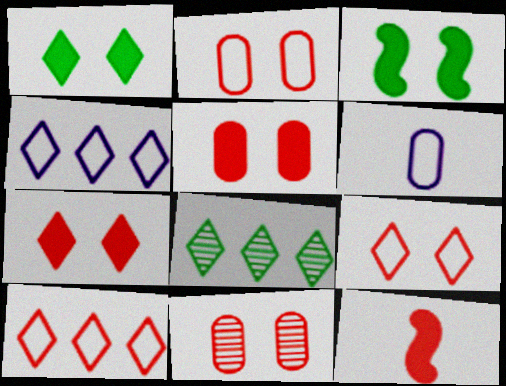[[2, 5, 11], 
[10, 11, 12]]